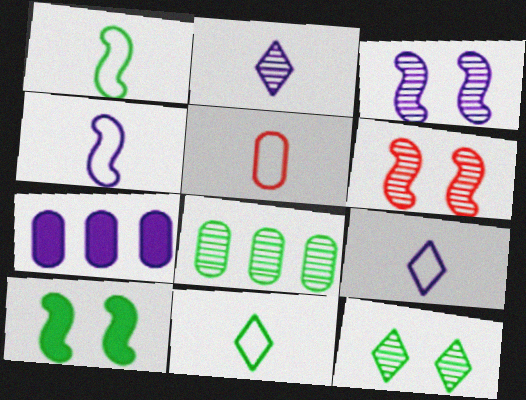[[1, 5, 9], 
[2, 6, 8], 
[3, 7, 9], 
[4, 5, 11], 
[6, 7, 11], 
[8, 10, 11]]